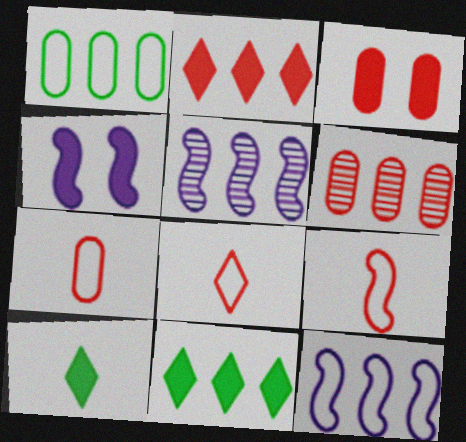[[1, 2, 5], 
[3, 6, 7], 
[6, 11, 12], 
[7, 8, 9]]